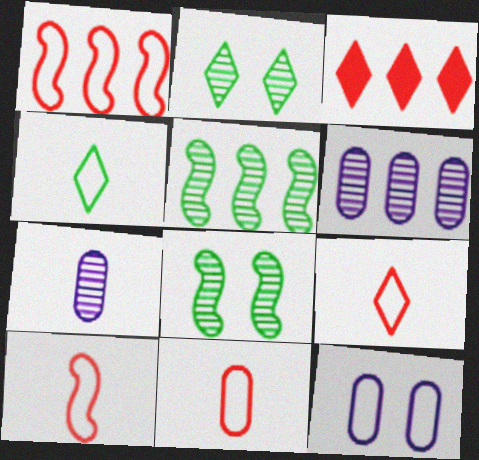[[1, 4, 12], 
[9, 10, 11]]